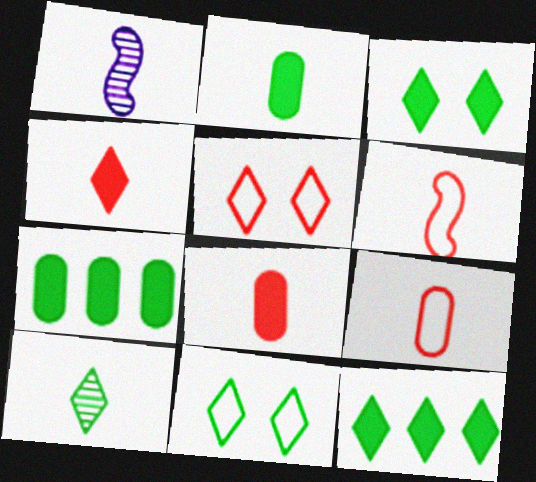[[1, 5, 7], 
[10, 11, 12]]